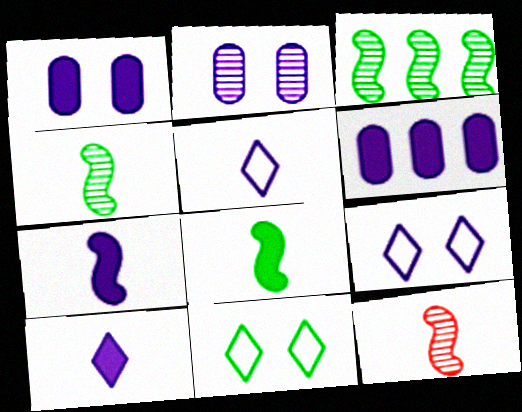[[6, 11, 12]]